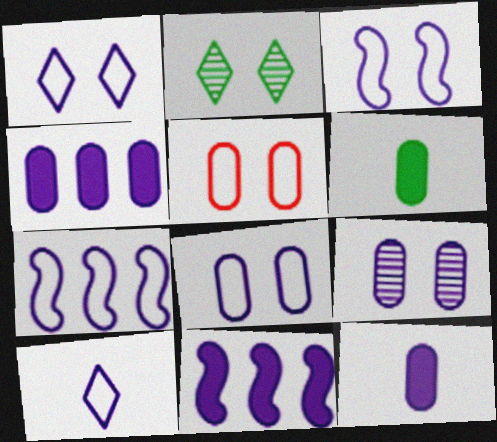[[1, 3, 8], 
[7, 8, 10], 
[9, 10, 11]]